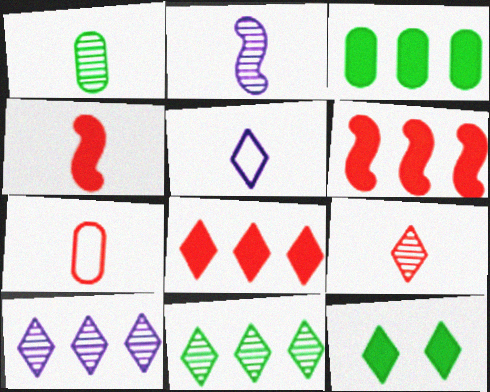[[1, 2, 9], 
[1, 4, 5], 
[4, 7, 9]]